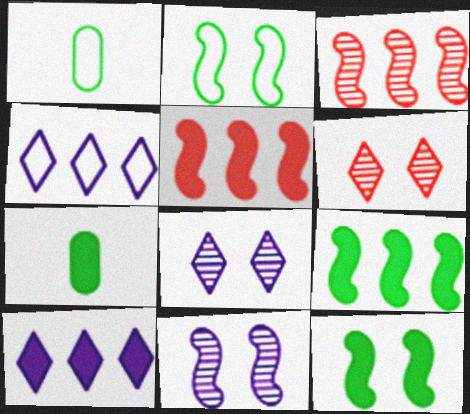[[1, 5, 8]]